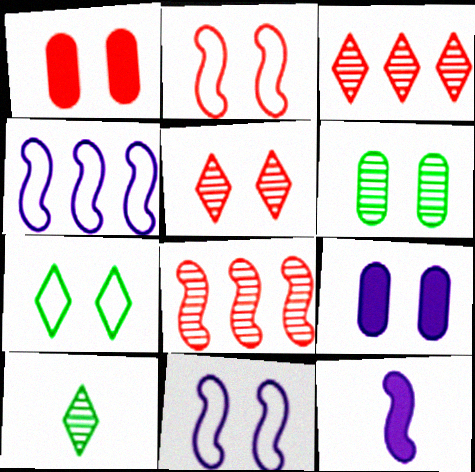[[1, 2, 5], 
[1, 4, 10]]